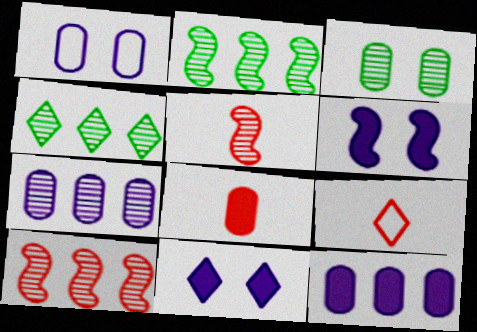[[4, 7, 10], 
[4, 9, 11], 
[5, 8, 9]]